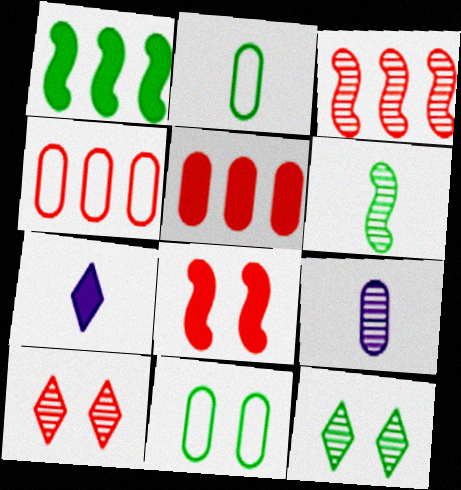[[1, 2, 12], 
[3, 7, 11], 
[3, 9, 12], 
[5, 9, 11]]